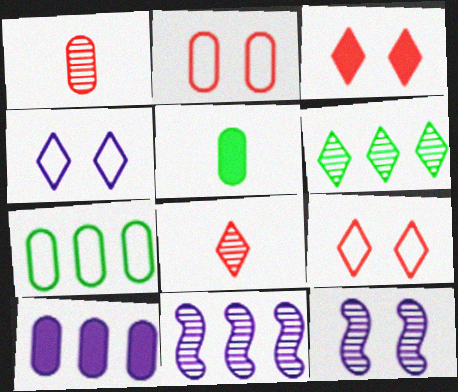[[1, 6, 12], 
[5, 9, 11]]